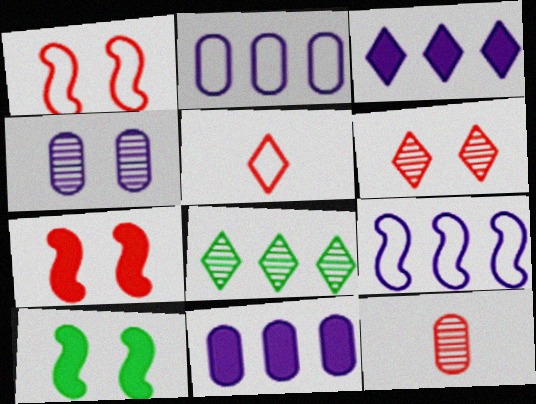[]